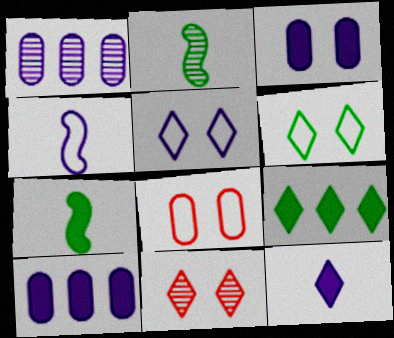[[1, 2, 11]]